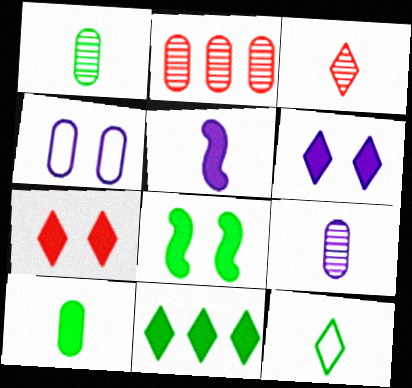[[2, 4, 10], 
[8, 10, 11]]